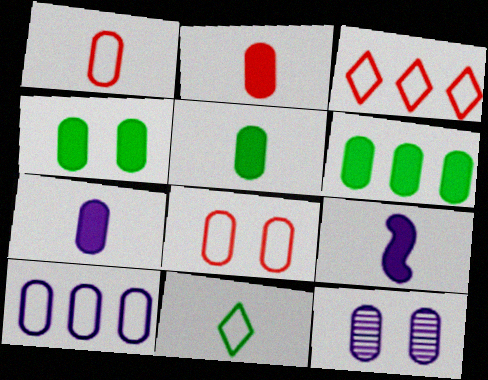[[1, 6, 12], 
[2, 5, 7], 
[4, 5, 6], 
[4, 8, 12], 
[7, 10, 12]]